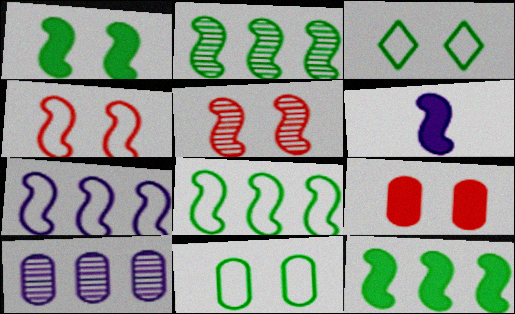[[2, 4, 6], 
[2, 8, 12], 
[5, 6, 8]]